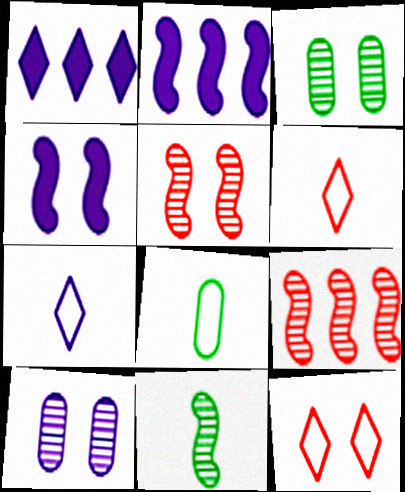[[1, 5, 8], 
[2, 3, 6], 
[2, 7, 10], 
[3, 4, 12]]